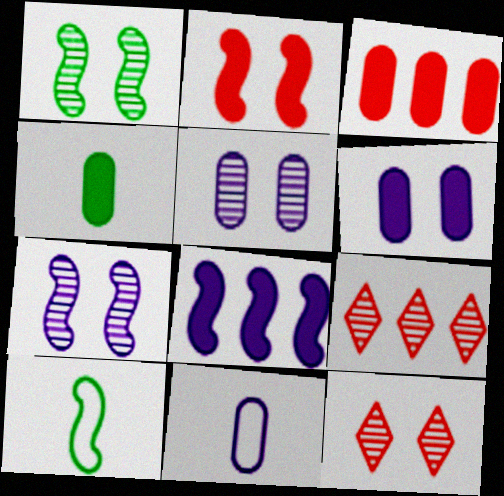[[1, 5, 12], 
[3, 4, 6], 
[6, 9, 10]]